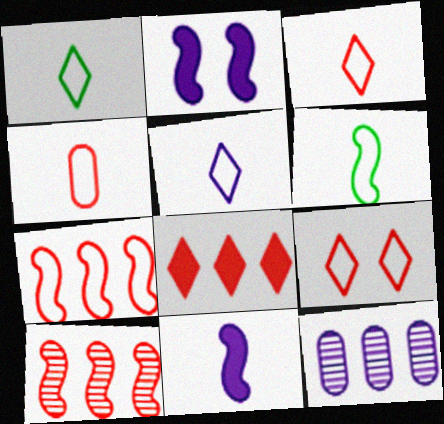[[1, 3, 5], 
[2, 5, 12], 
[2, 6, 10], 
[4, 5, 6], 
[4, 7, 9]]